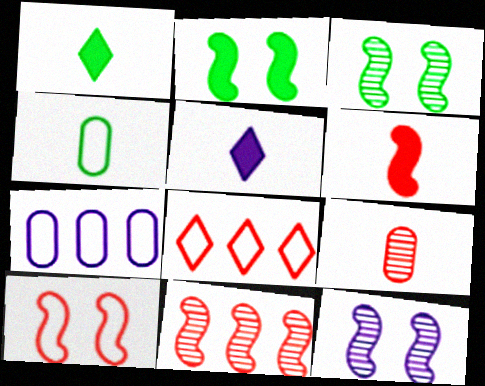[[2, 10, 12], 
[5, 7, 12], 
[6, 10, 11]]